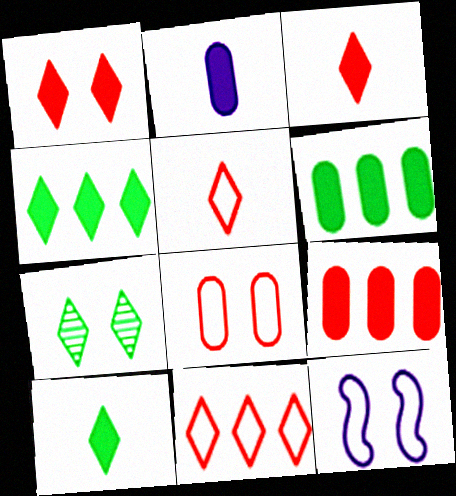[]